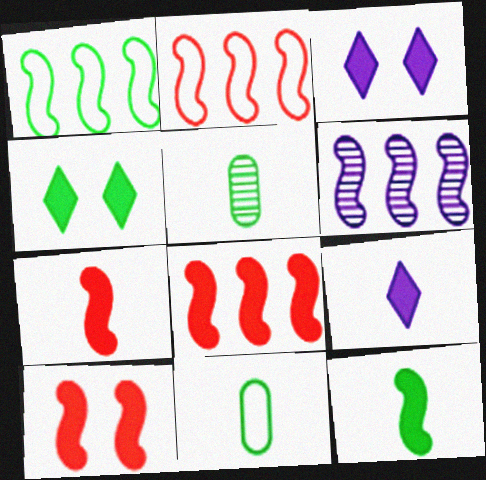[[1, 4, 5], 
[1, 6, 8], 
[2, 3, 5], 
[7, 8, 10]]